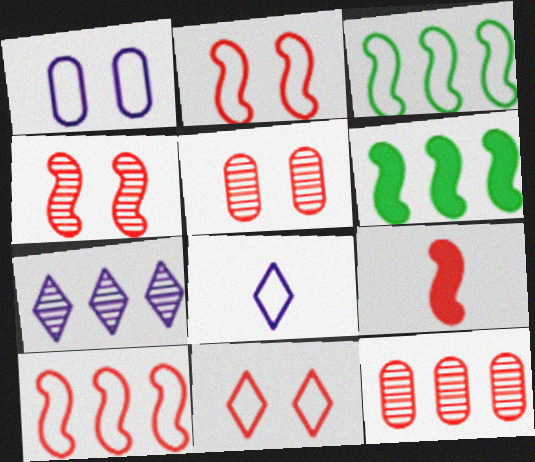[[4, 9, 10], 
[5, 6, 8], 
[9, 11, 12]]